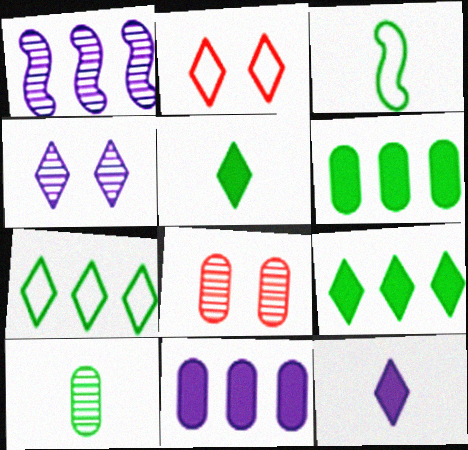[[3, 5, 10]]